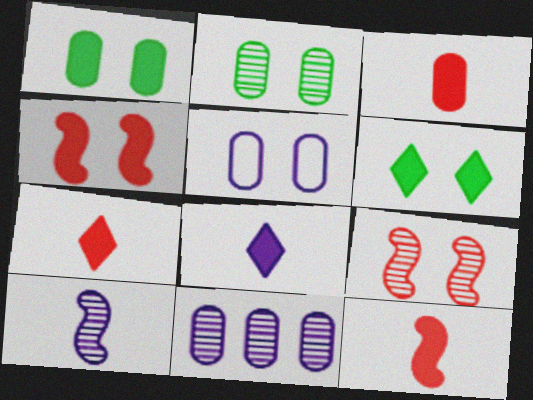[[3, 7, 12], 
[5, 6, 9]]